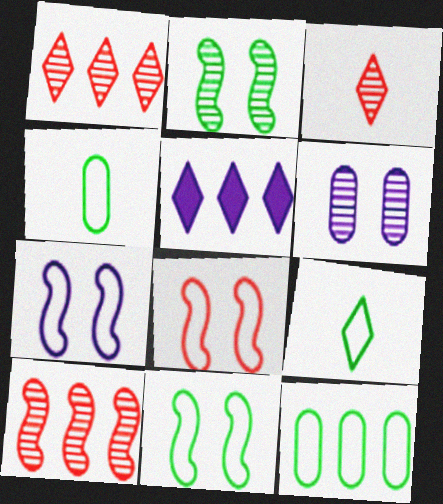[[5, 10, 12], 
[7, 8, 11], 
[9, 11, 12]]